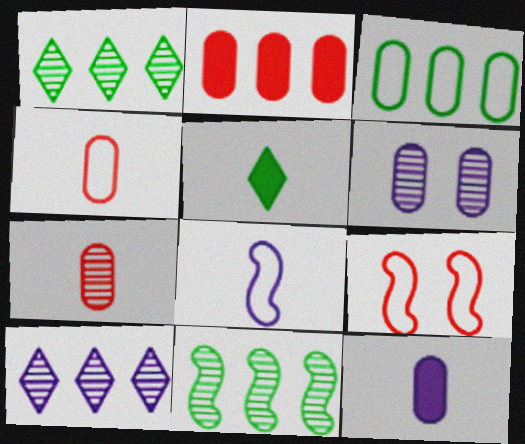[[1, 9, 12], 
[5, 7, 8]]